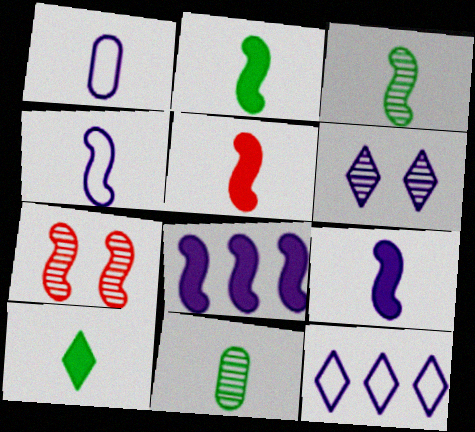[[1, 6, 8], 
[2, 5, 9], 
[3, 4, 5]]